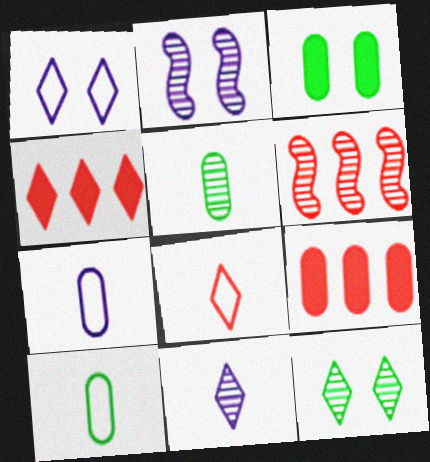[[2, 4, 10]]